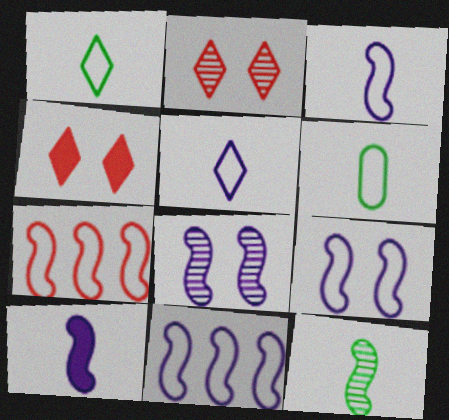[[3, 9, 11], 
[8, 10, 11]]